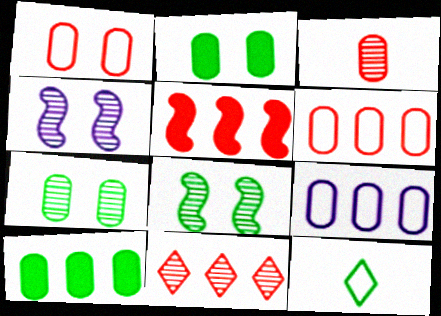[[2, 3, 9], 
[5, 6, 11], 
[8, 10, 12]]